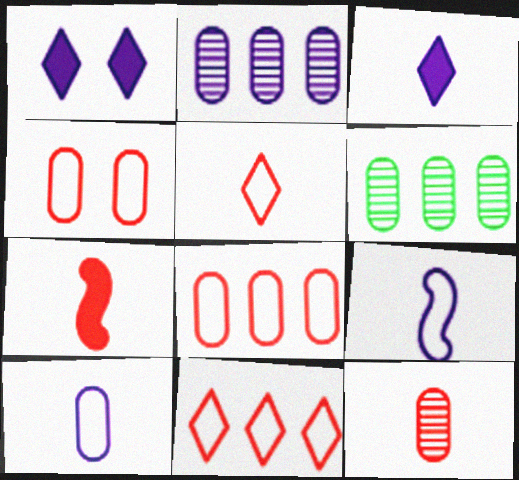[[1, 2, 9], 
[5, 7, 12]]